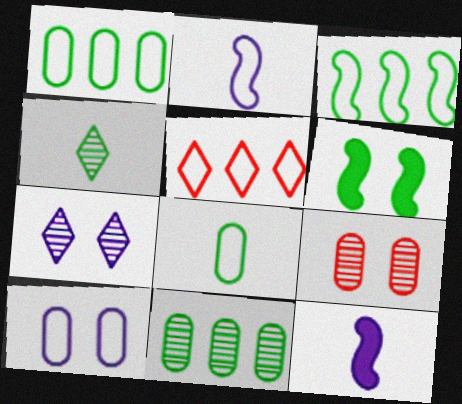[[1, 4, 6]]